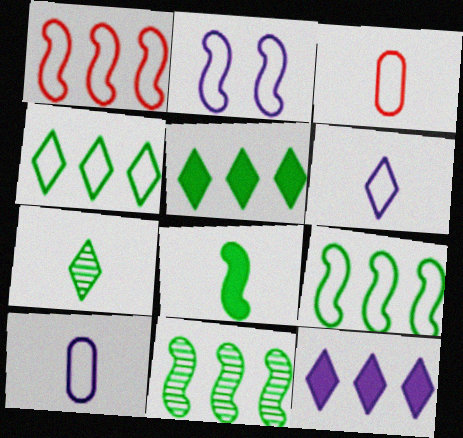[[2, 3, 4]]